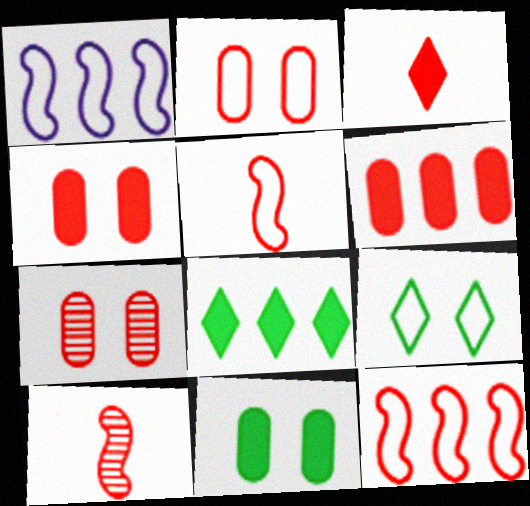[[2, 4, 7], 
[3, 7, 12]]